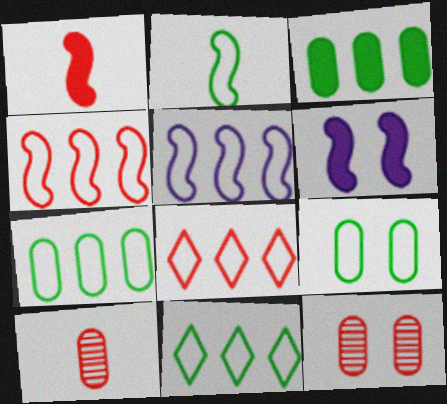[[1, 8, 12], 
[2, 9, 11], 
[5, 7, 8], 
[6, 10, 11]]